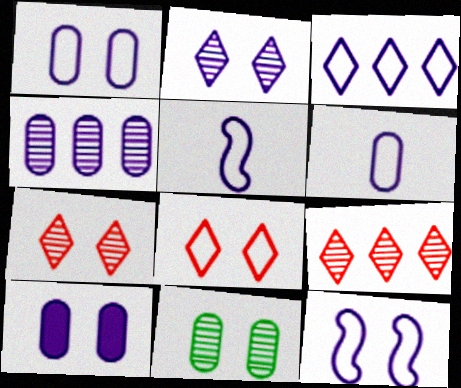[[1, 3, 5], 
[2, 10, 12], 
[3, 6, 12], 
[4, 6, 10]]